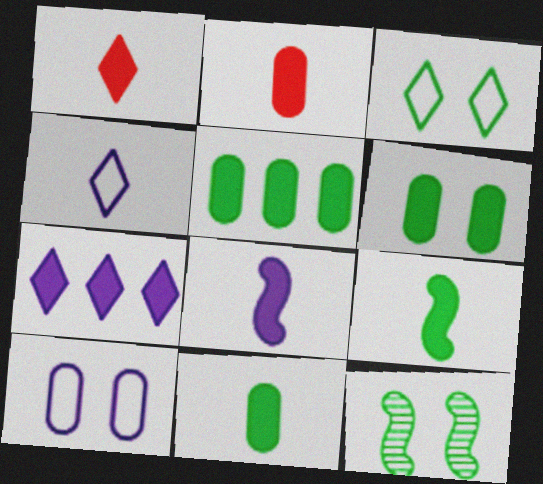[[1, 8, 11], 
[3, 6, 12], 
[5, 6, 11]]